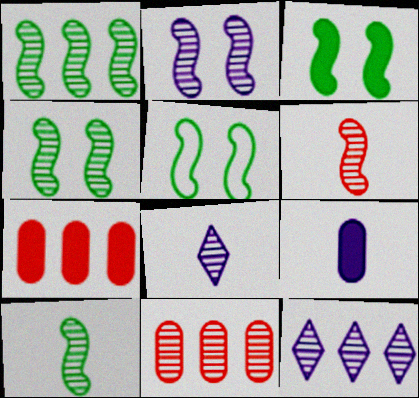[[1, 2, 6], 
[1, 4, 10], 
[1, 11, 12], 
[3, 4, 5], 
[4, 8, 11], 
[5, 7, 8]]